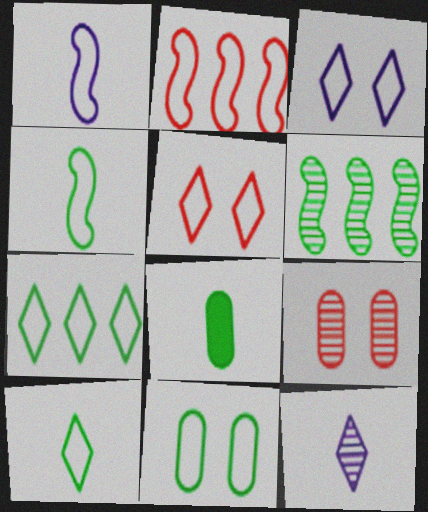[[4, 7, 11], 
[6, 9, 12]]